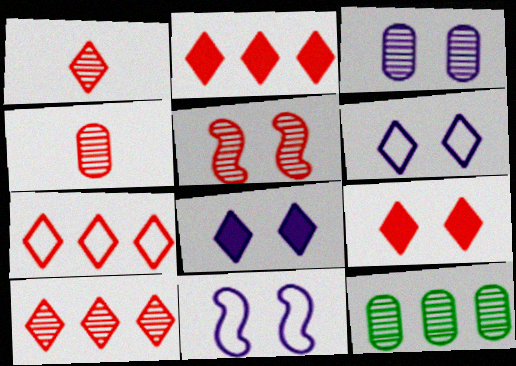[[1, 7, 9], 
[2, 7, 10], 
[3, 4, 12], 
[3, 8, 11], 
[4, 5, 10]]